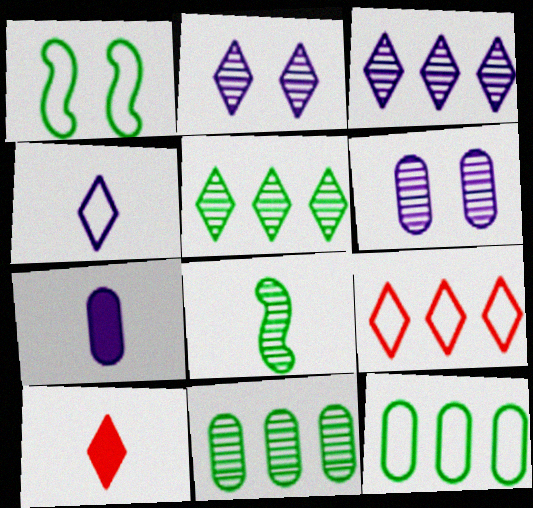[]